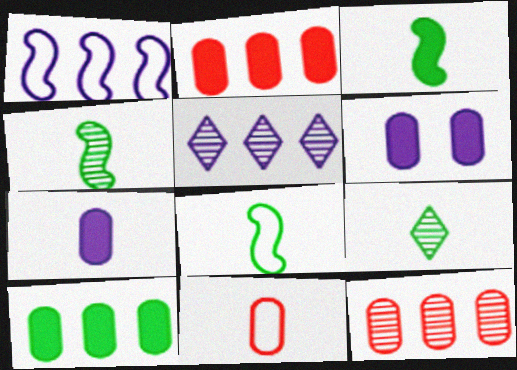[[3, 4, 8]]